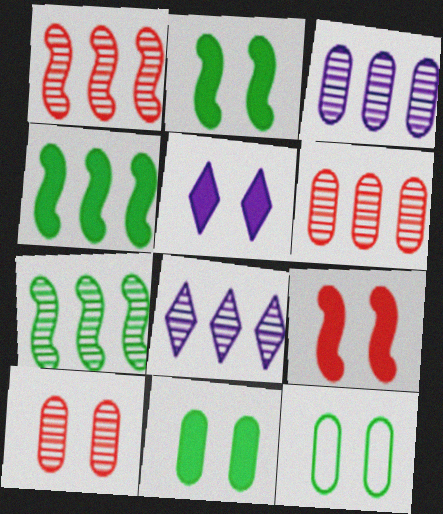[[5, 9, 11], 
[6, 7, 8]]